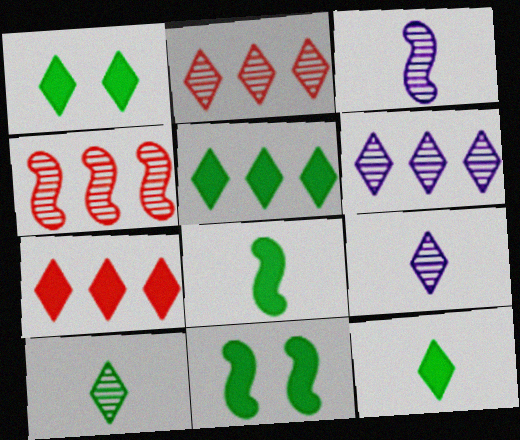[[1, 5, 12]]